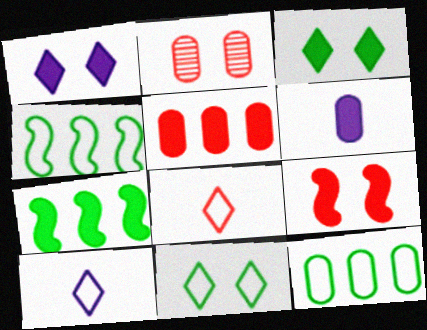[[2, 6, 12], 
[2, 7, 10]]